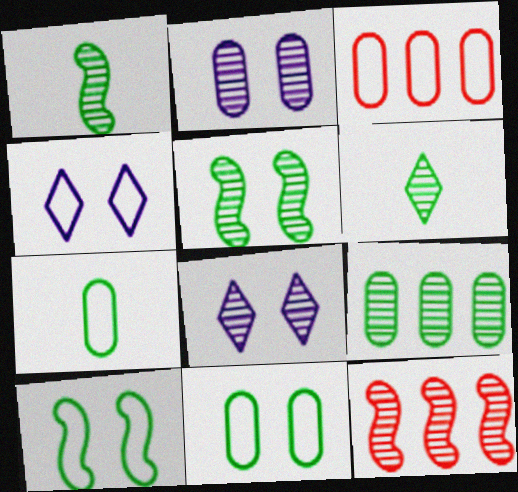[[2, 6, 12], 
[5, 6, 9]]